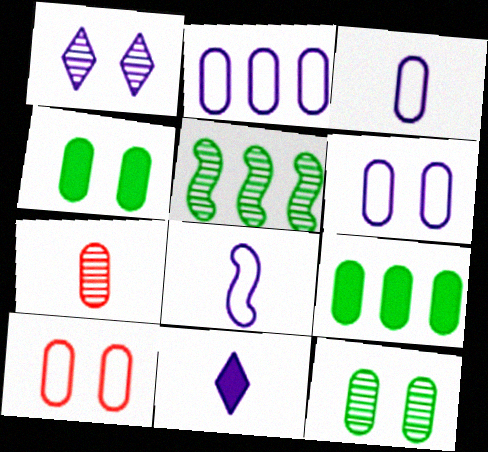[[1, 5, 7], 
[2, 3, 6], 
[2, 4, 7], 
[5, 10, 11], 
[6, 7, 9]]